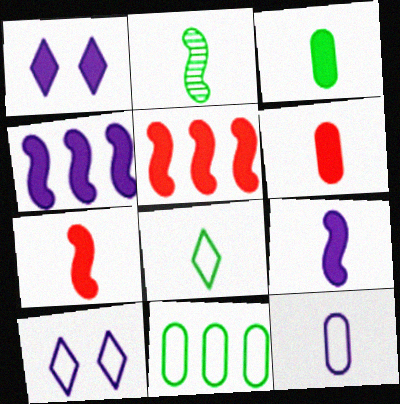[[1, 3, 5], 
[2, 3, 8]]